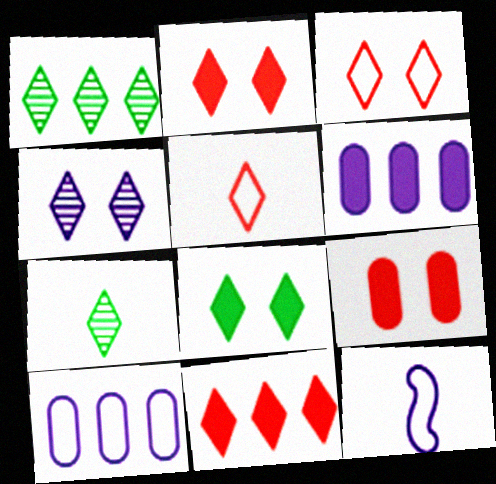[[1, 9, 12], 
[3, 4, 8], 
[4, 6, 12]]